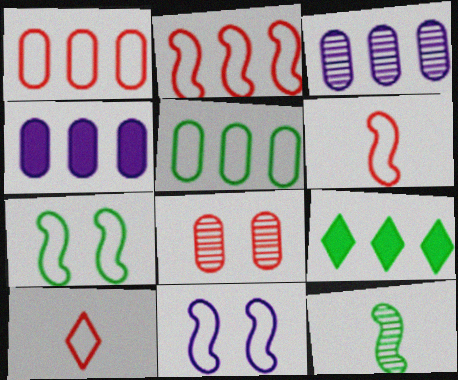[[2, 3, 9], 
[5, 10, 11]]